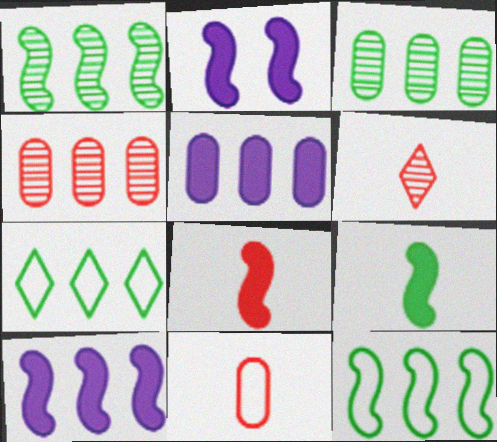[[4, 7, 10], 
[6, 8, 11]]